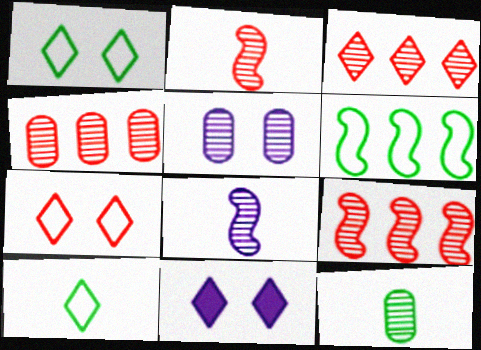[[3, 4, 9], 
[3, 10, 11], 
[4, 5, 12]]